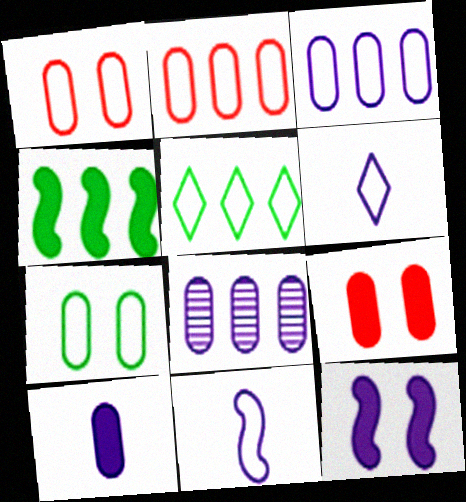[[1, 5, 11], 
[6, 8, 12]]